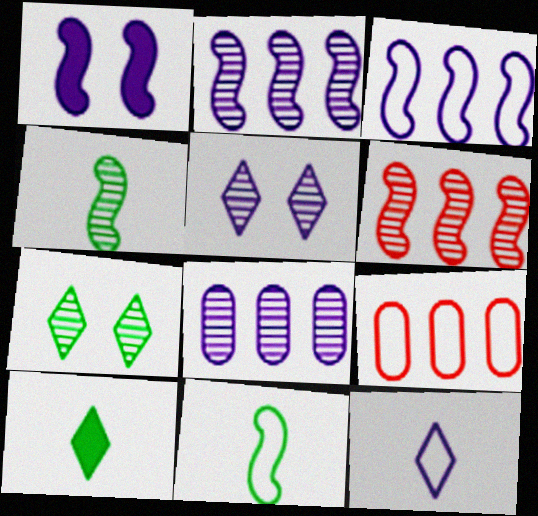[[1, 6, 11], 
[1, 8, 12]]